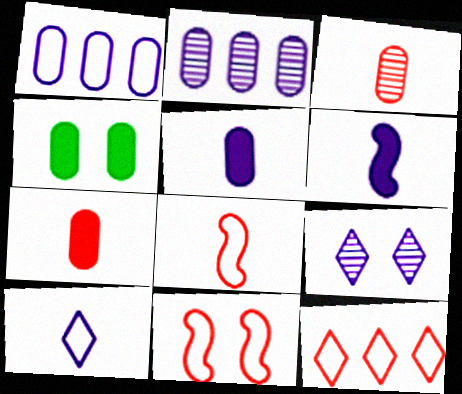[[1, 3, 4], 
[1, 6, 9], 
[4, 9, 11]]